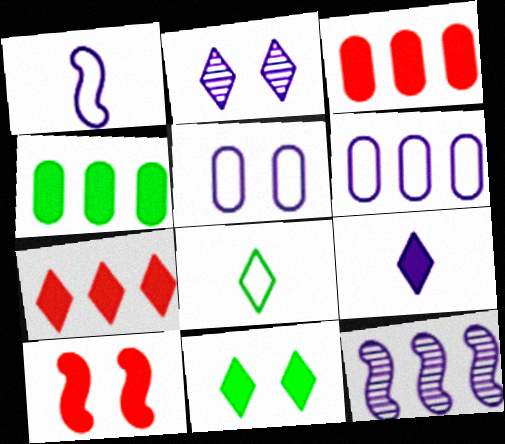[[2, 7, 8], 
[4, 9, 10], 
[5, 9, 12], 
[7, 9, 11]]